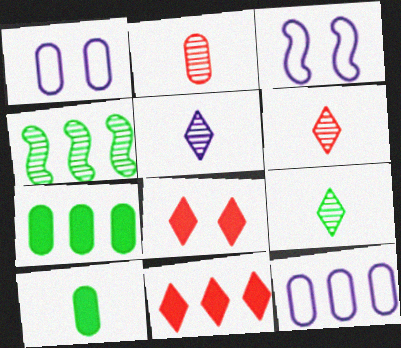[[1, 2, 7], 
[3, 6, 7], 
[4, 11, 12], 
[5, 6, 9]]